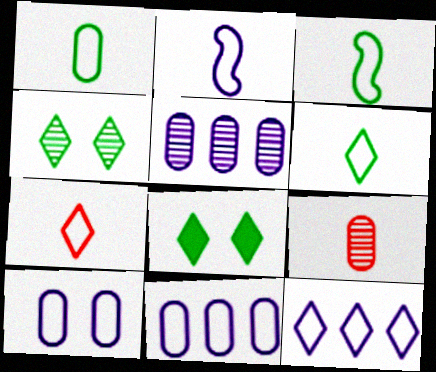[[1, 2, 7], 
[1, 3, 6], 
[2, 10, 12]]